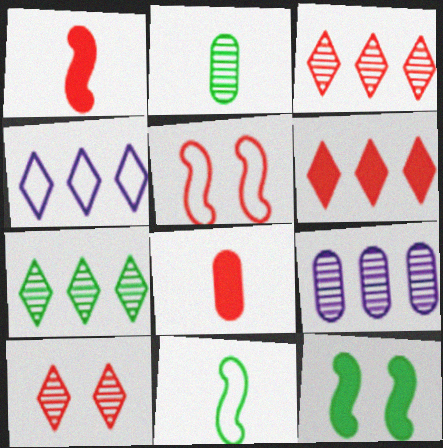[[3, 5, 8], 
[4, 6, 7]]